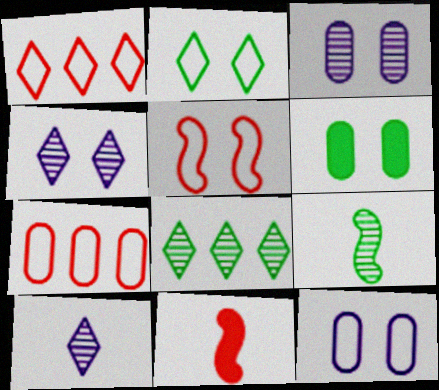[[2, 5, 12], 
[4, 5, 6], 
[8, 11, 12]]